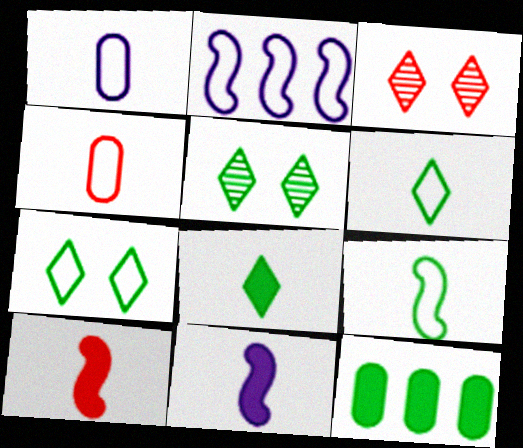[[2, 4, 7], 
[5, 9, 12]]